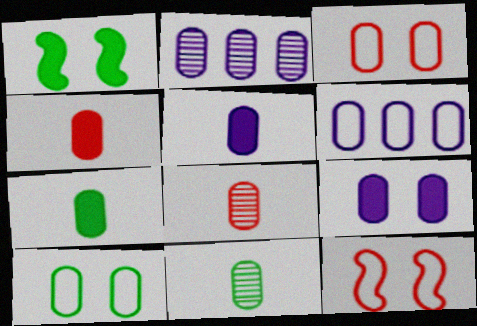[[2, 3, 7], 
[2, 4, 10], 
[4, 5, 7]]